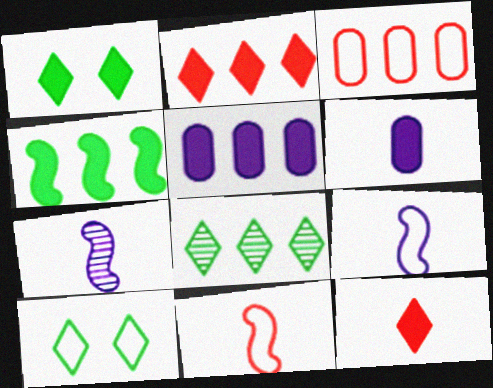[[1, 3, 7], 
[2, 4, 5], 
[3, 9, 10]]